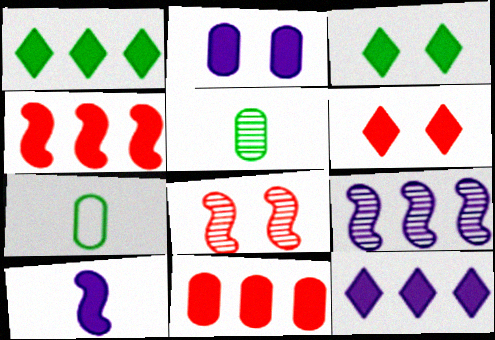[[2, 10, 12], 
[3, 10, 11], 
[6, 7, 9], 
[7, 8, 12]]